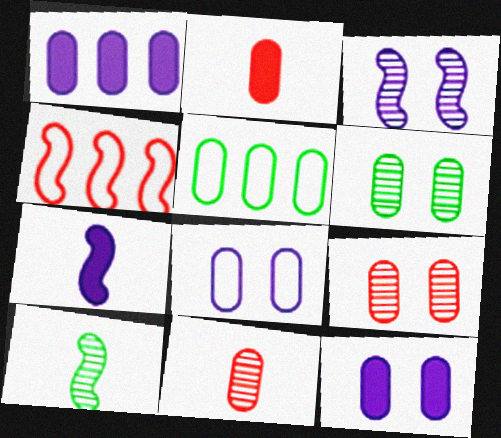[[5, 11, 12]]